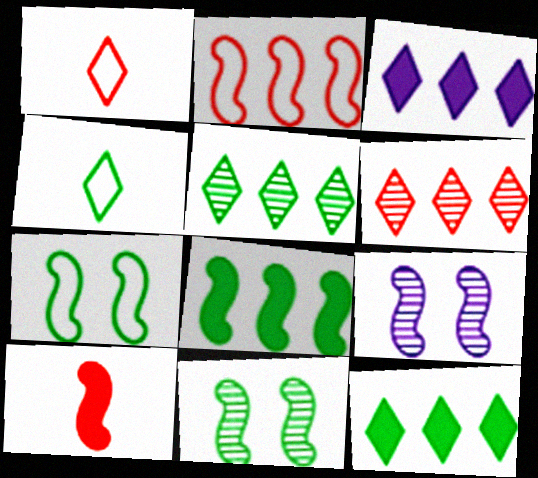[]